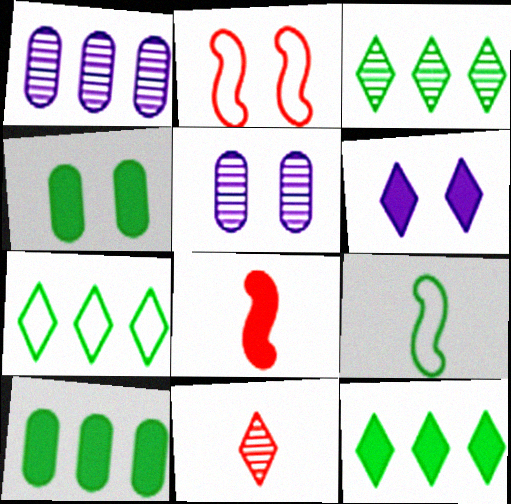[[3, 4, 9], 
[3, 7, 12], 
[5, 7, 8], 
[6, 7, 11], 
[6, 8, 10]]